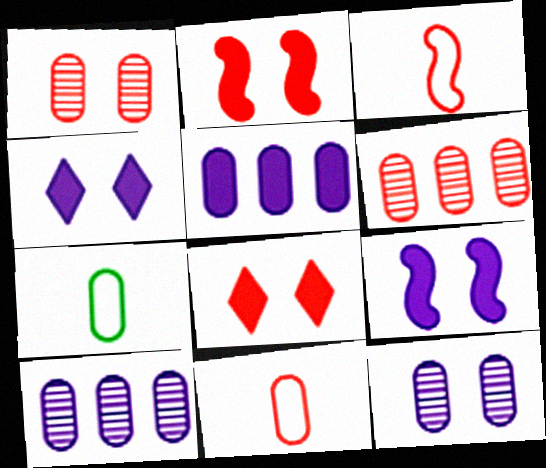[[1, 5, 7], 
[3, 6, 8]]